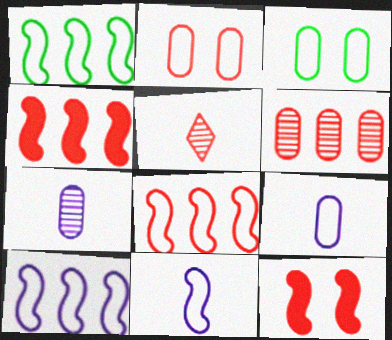[[1, 8, 10], 
[2, 4, 5]]